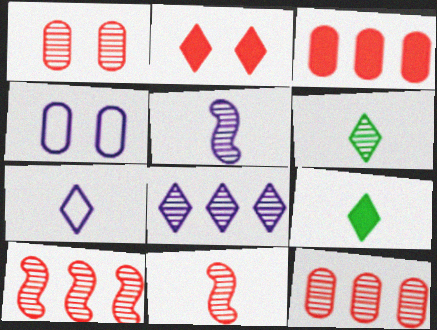[[4, 9, 10]]